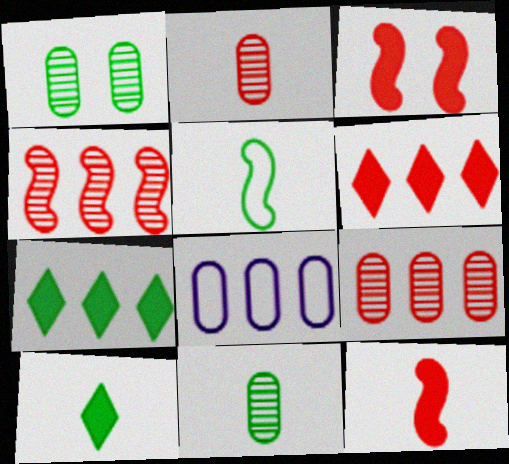[[1, 5, 7], 
[4, 7, 8], 
[5, 10, 11]]